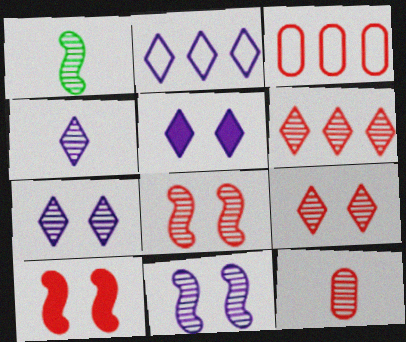[[1, 3, 5], 
[1, 4, 12], 
[2, 4, 5], 
[6, 8, 12]]